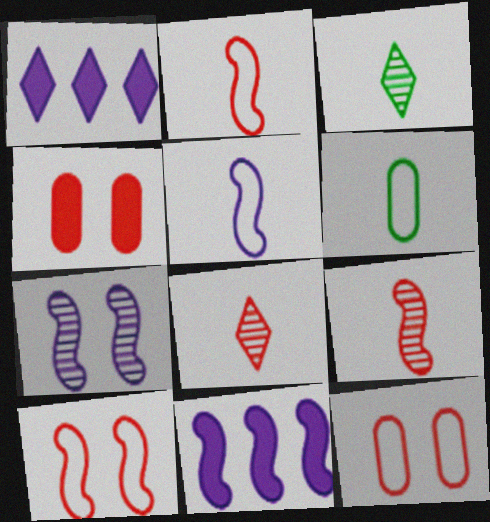[[3, 11, 12], 
[5, 7, 11]]